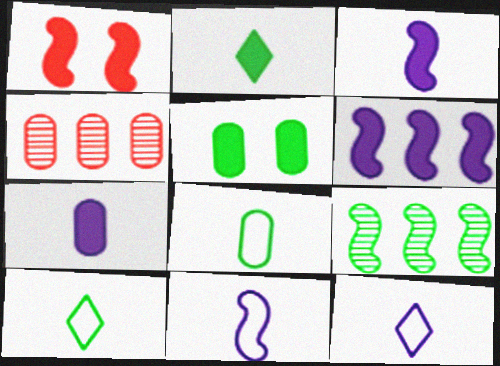[[1, 9, 11], 
[5, 9, 10]]